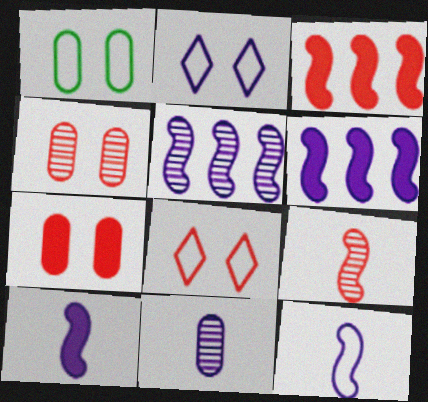[[2, 6, 11]]